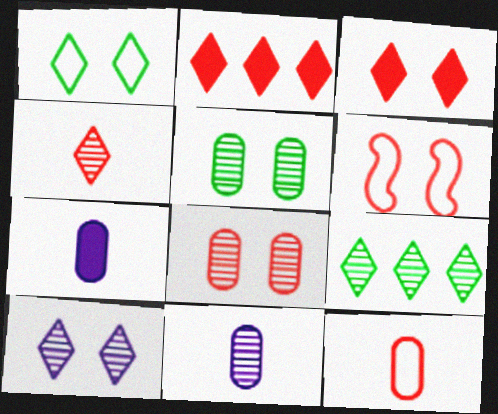[[1, 3, 10], 
[3, 6, 8], 
[4, 9, 10], 
[6, 7, 9]]